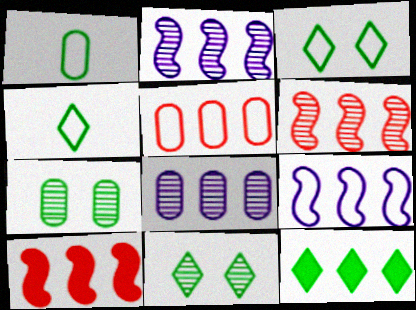[[2, 5, 12], 
[4, 11, 12]]